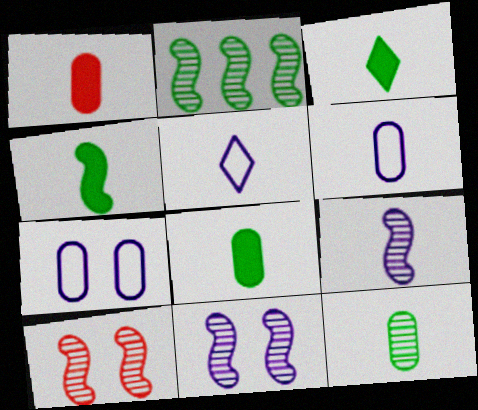[[1, 6, 12], 
[2, 9, 10], 
[3, 4, 8]]